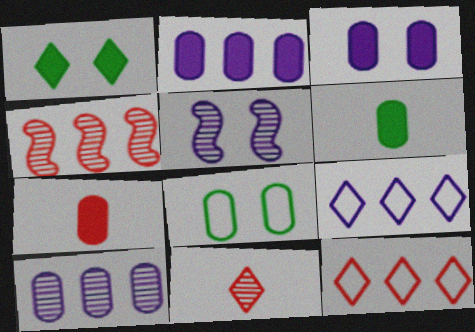[[1, 9, 11], 
[5, 6, 12], 
[7, 8, 10]]